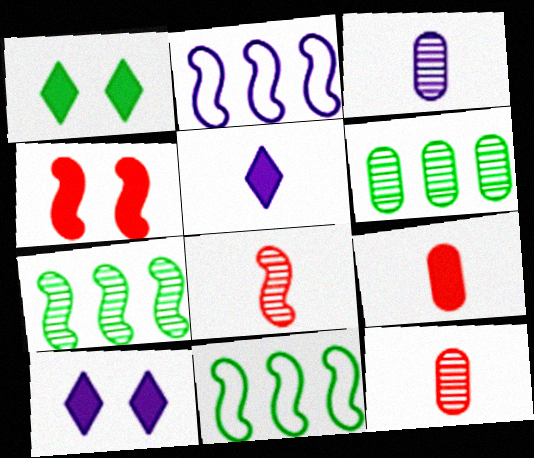[[1, 2, 12], 
[2, 3, 10], 
[10, 11, 12]]